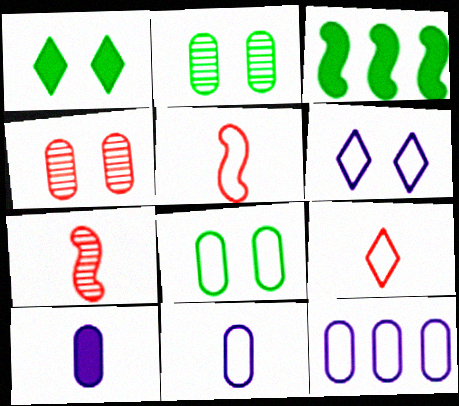[[1, 7, 12]]